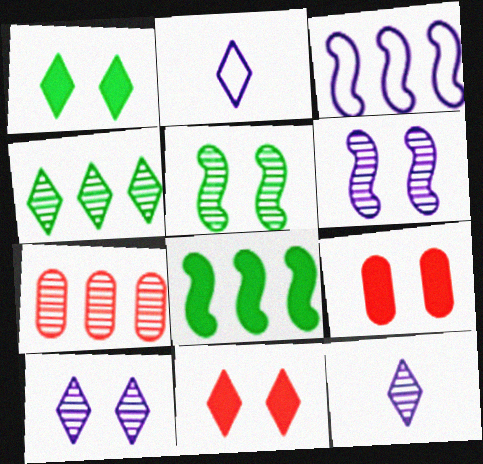[[2, 4, 11], 
[5, 7, 12]]